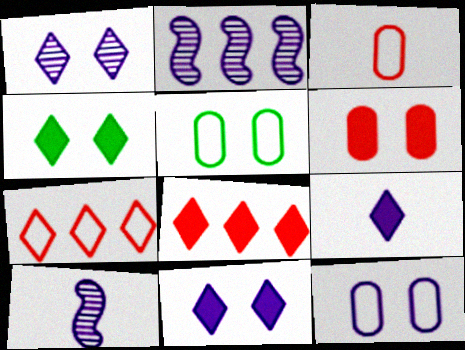[[2, 3, 4], 
[2, 9, 12], 
[4, 8, 9], 
[5, 8, 10]]